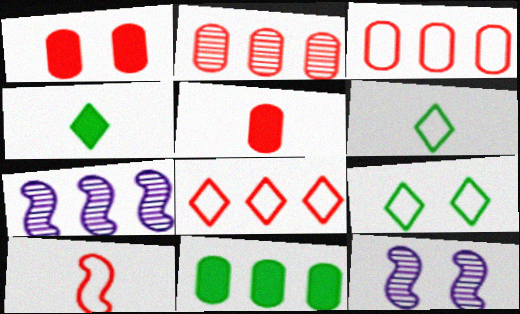[[1, 6, 7], 
[1, 9, 12], 
[3, 4, 12], 
[5, 7, 9], 
[7, 8, 11]]